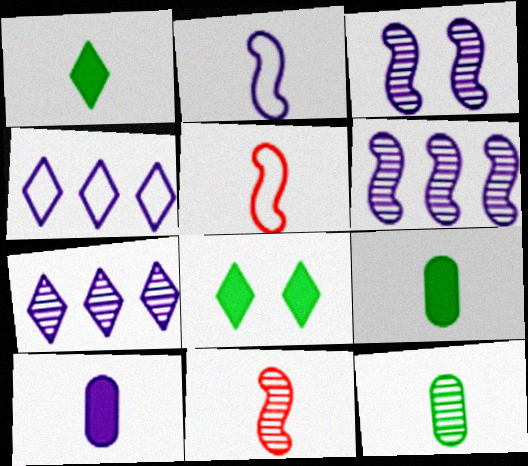[[3, 4, 10]]